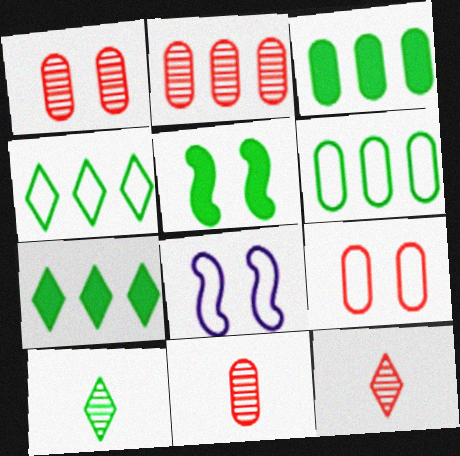[[1, 2, 11], 
[3, 8, 12], 
[5, 6, 10], 
[7, 8, 11]]